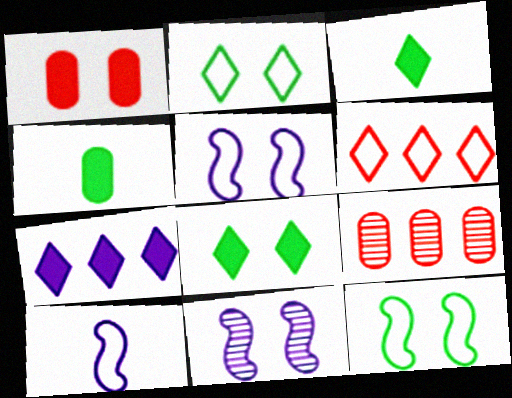[[1, 2, 11], 
[3, 5, 9], 
[4, 6, 11], 
[8, 9, 10]]